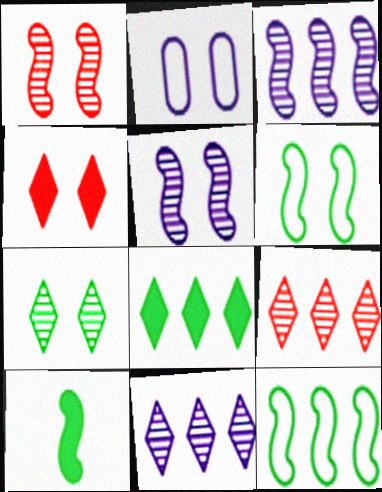[[2, 9, 10]]